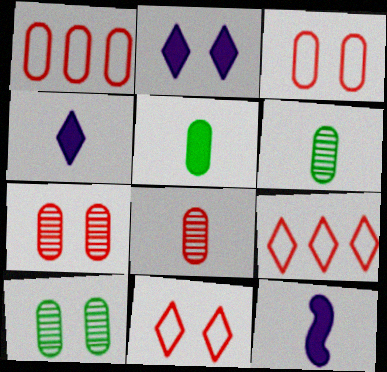[[9, 10, 12]]